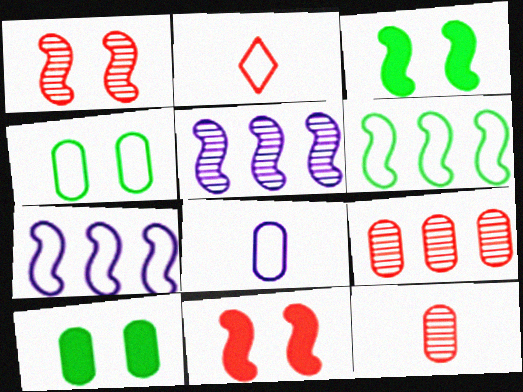[[2, 4, 7], 
[2, 5, 10], 
[2, 9, 11], 
[8, 9, 10]]